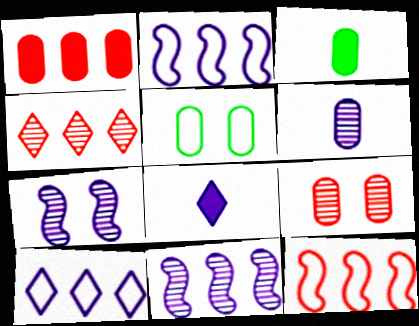[[1, 4, 12], 
[1, 5, 6]]